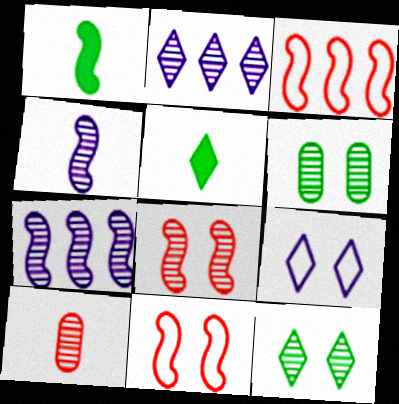[[1, 7, 11], 
[7, 10, 12]]